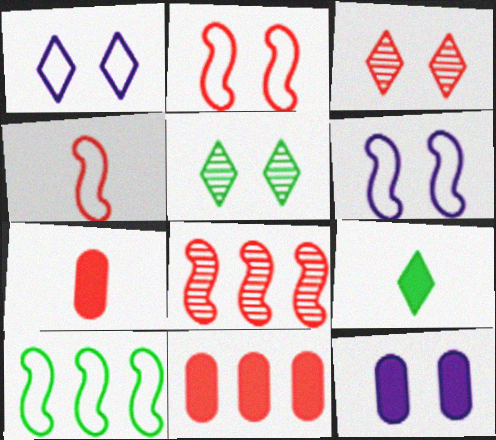[[2, 5, 12], 
[3, 4, 11], 
[4, 6, 10]]